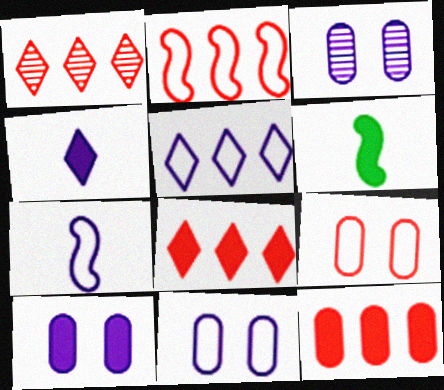[[1, 2, 12], 
[1, 6, 11], 
[3, 10, 11], 
[5, 7, 11], 
[6, 8, 10]]